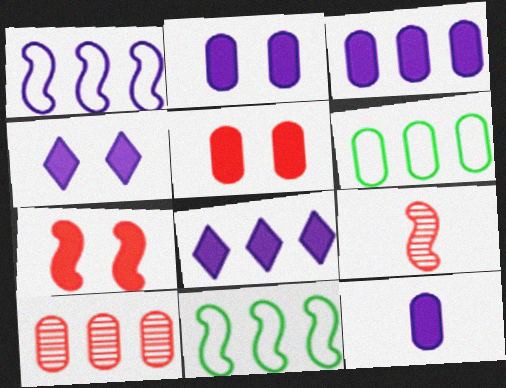[[2, 3, 12], 
[3, 6, 10], 
[4, 6, 9], 
[8, 10, 11]]